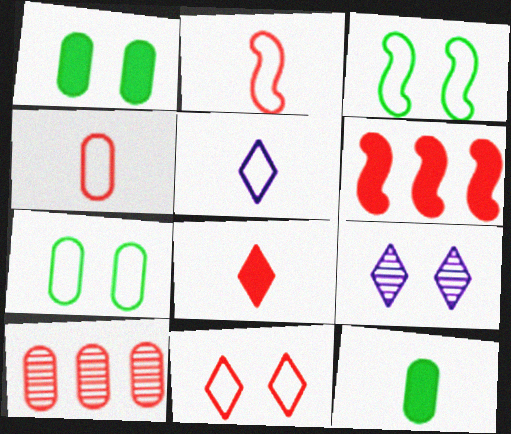[]